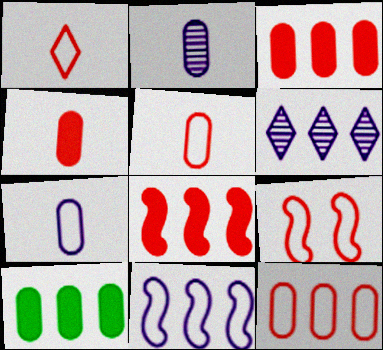[[1, 9, 12]]